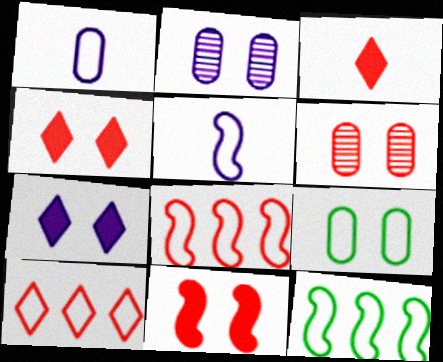[[2, 3, 12], 
[3, 6, 8], 
[5, 9, 10]]